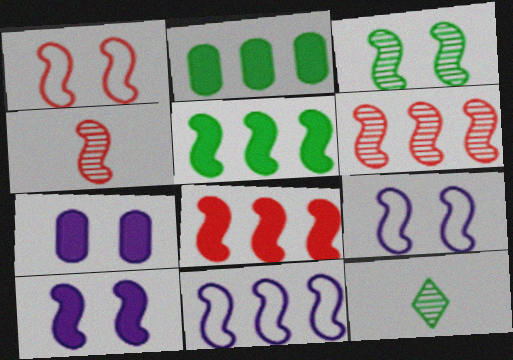[[1, 3, 10], 
[1, 4, 8], 
[4, 5, 9], 
[5, 6, 11]]